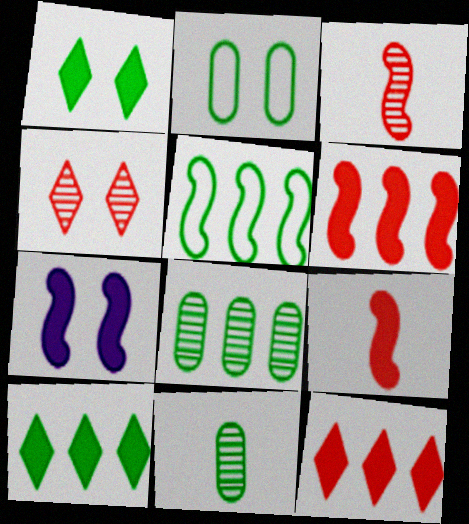[[1, 5, 11], 
[2, 4, 7], 
[3, 5, 7], 
[5, 8, 10]]